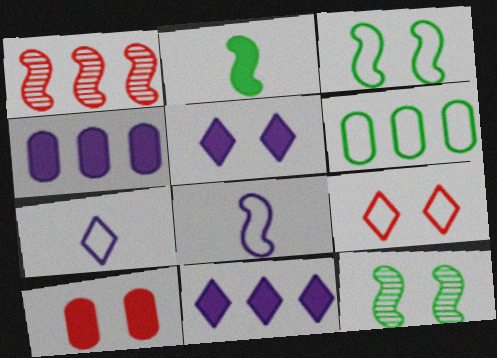[[1, 6, 11], 
[2, 10, 11], 
[6, 8, 9]]